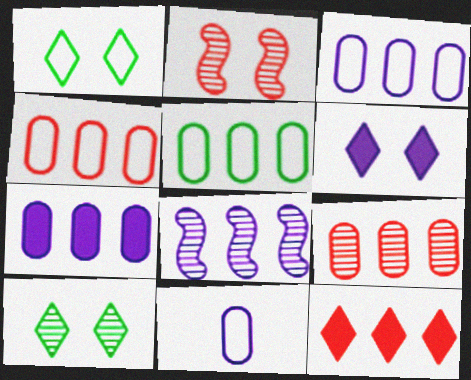[[3, 4, 5], 
[5, 7, 9], 
[5, 8, 12], 
[6, 8, 11]]